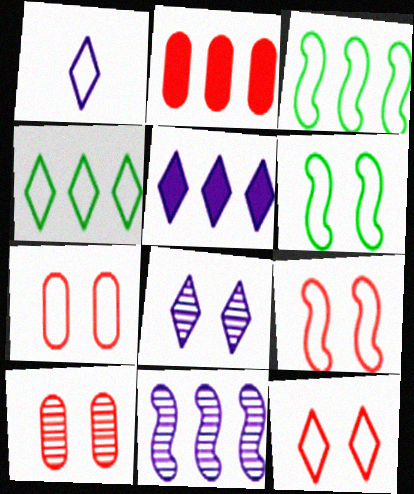[[1, 3, 7], 
[1, 4, 12], 
[1, 5, 8], 
[2, 4, 11], 
[7, 9, 12]]